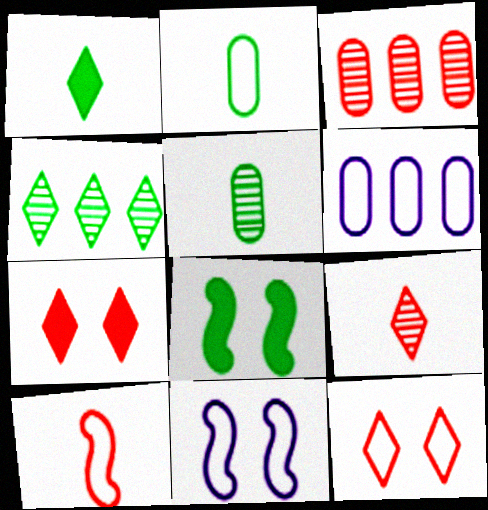[[1, 3, 11], 
[2, 4, 8], 
[3, 7, 10], 
[6, 8, 9]]